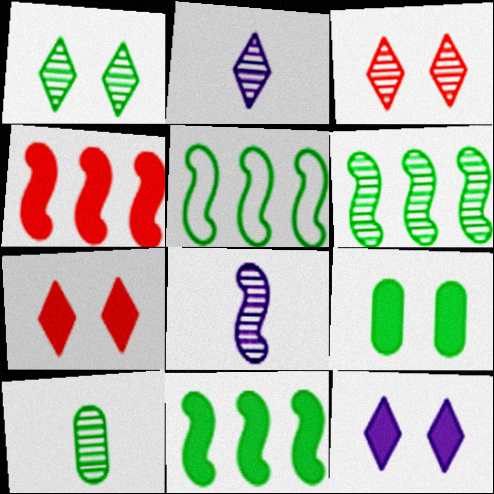[[1, 6, 10], 
[5, 6, 11]]